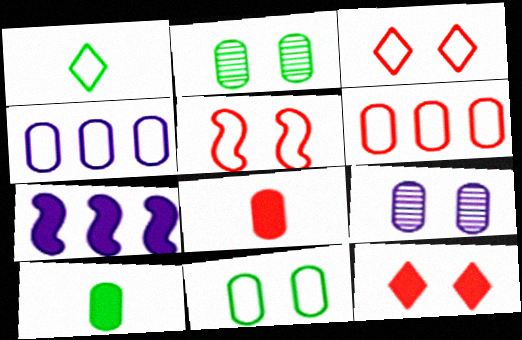[[1, 4, 5], 
[2, 4, 8], 
[6, 9, 10], 
[7, 10, 12]]